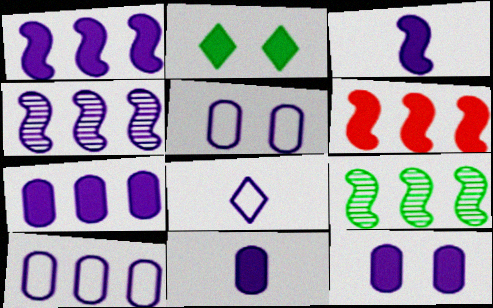[[2, 6, 11], 
[4, 8, 12], 
[7, 11, 12]]